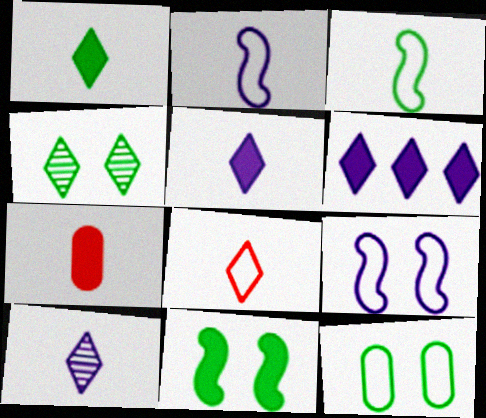[[1, 8, 10], 
[3, 7, 10], 
[4, 6, 8], 
[4, 11, 12], 
[6, 7, 11]]